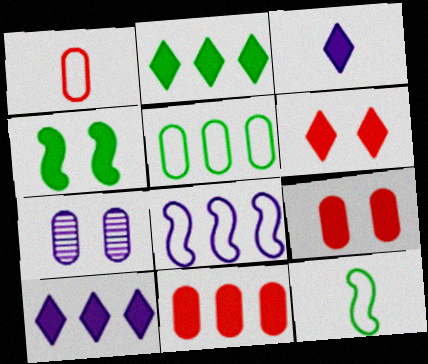[[2, 3, 6], 
[3, 4, 11], 
[3, 7, 8]]